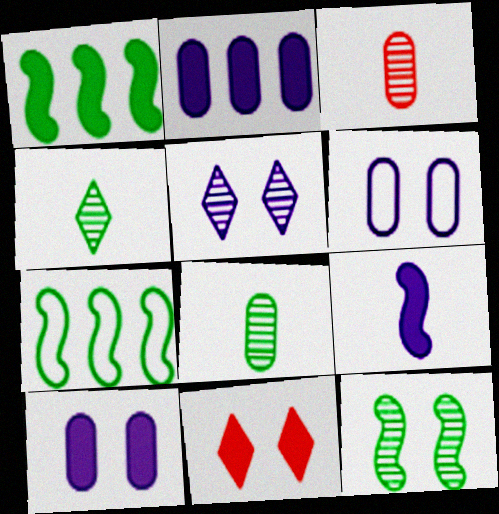[[6, 11, 12]]